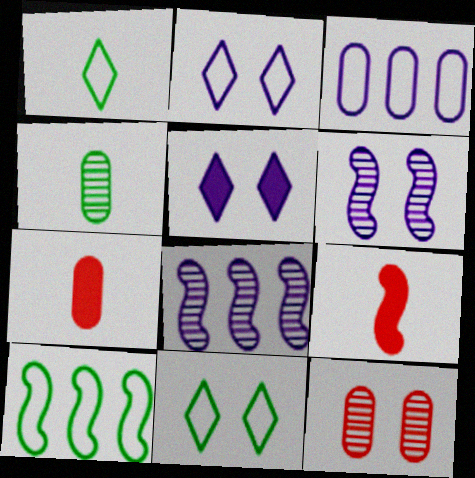[[6, 9, 10], 
[7, 8, 11]]